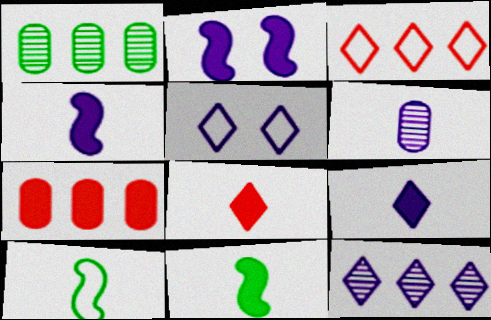[[5, 9, 12], 
[6, 8, 10]]